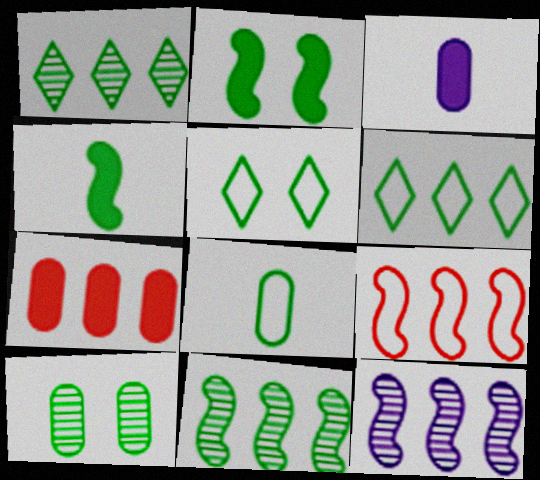[[1, 2, 8], 
[2, 5, 10], 
[4, 6, 10], 
[6, 7, 12]]